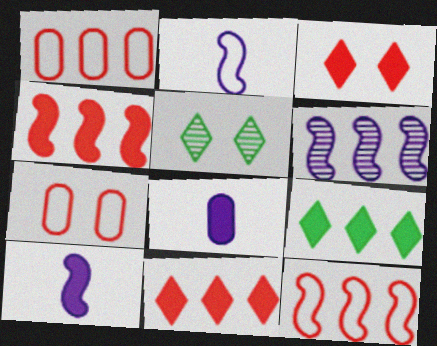[[1, 5, 10], 
[1, 6, 9], 
[5, 8, 12]]